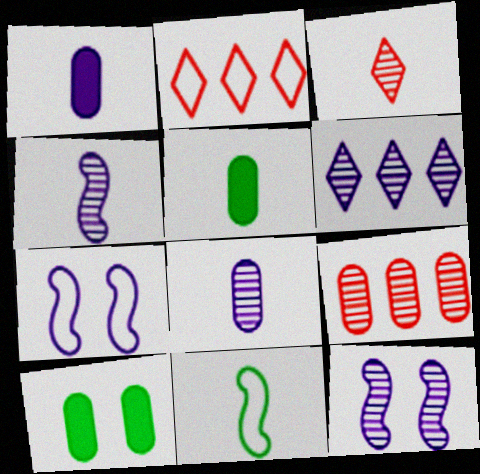[[1, 3, 11], 
[1, 6, 7], 
[2, 4, 10], 
[2, 5, 12], 
[6, 8, 12]]